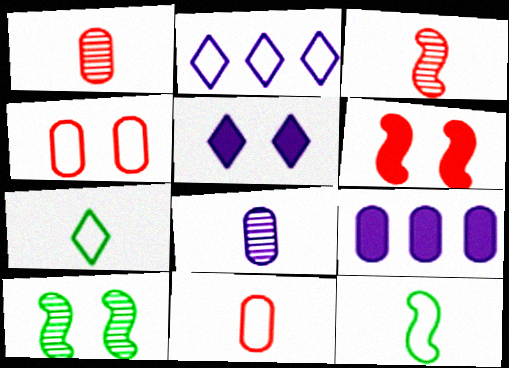[[2, 4, 12], 
[4, 5, 10]]